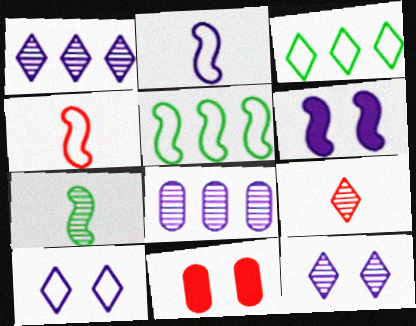[]